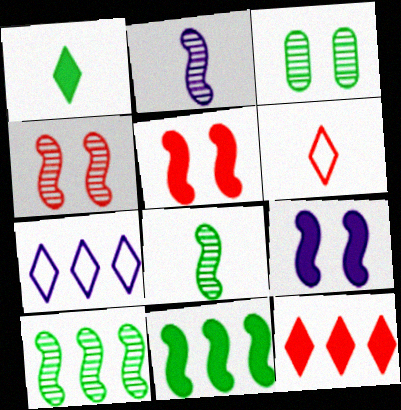[[2, 4, 10]]